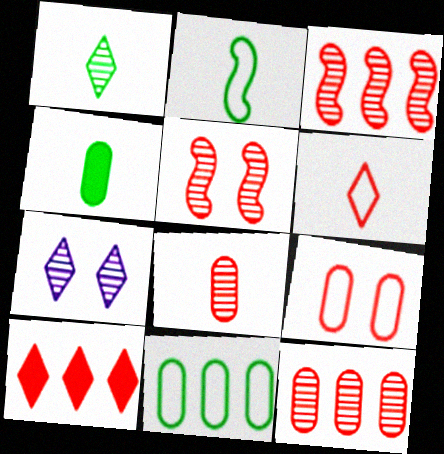[[1, 2, 4]]